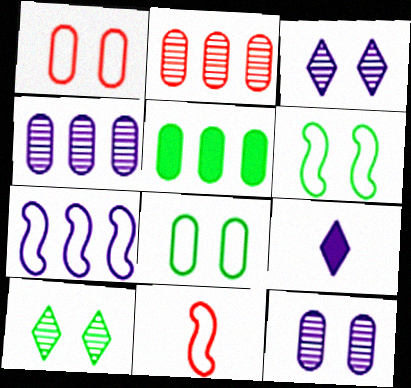[[2, 6, 9], 
[3, 5, 11], 
[6, 7, 11], 
[7, 9, 12]]